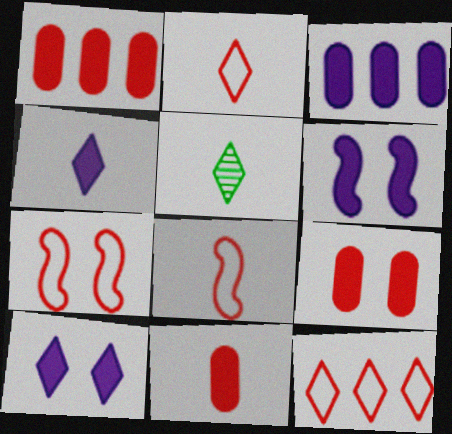[[1, 9, 11], 
[2, 4, 5], 
[3, 4, 6], 
[3, 5, 7], 
[5, 10, 12]]